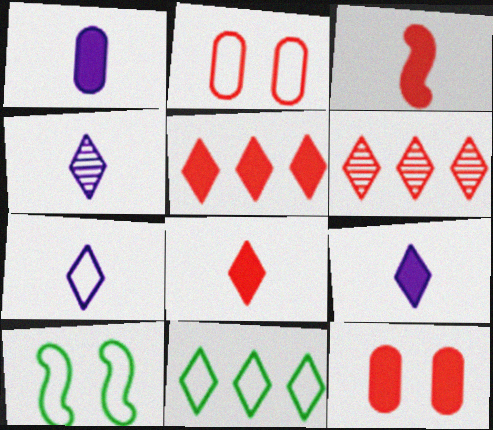[[1, 6, 10], 
[2, 3, 6], 
[3, 5, 12], 
[4, 7, 9]]